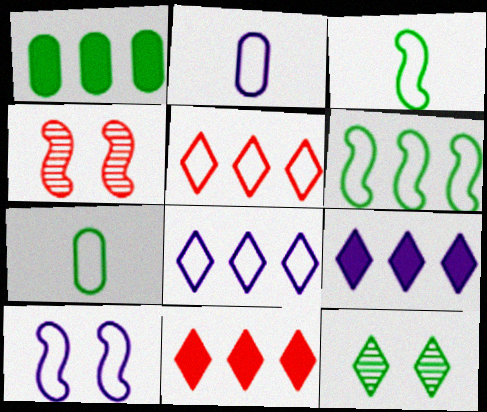[[1, 3, 12], 
[2, 8, 10], 
[4, 7, 9], 
[5, 7, 10]]